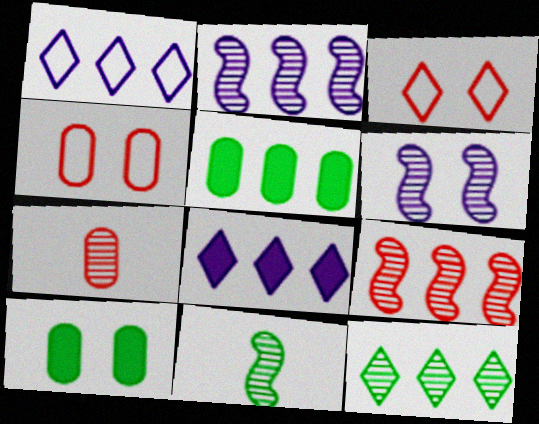[[1, 5, 9], 
[3, 6, 10], 
[4, 8, 11], 
[6, 7, 12], 
[6, 9, 11]]